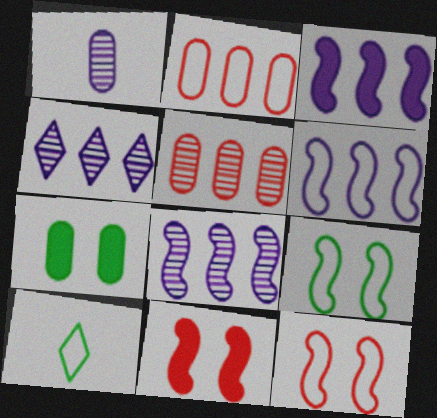[[1, 2, 7], 
[3, 6, 8]]